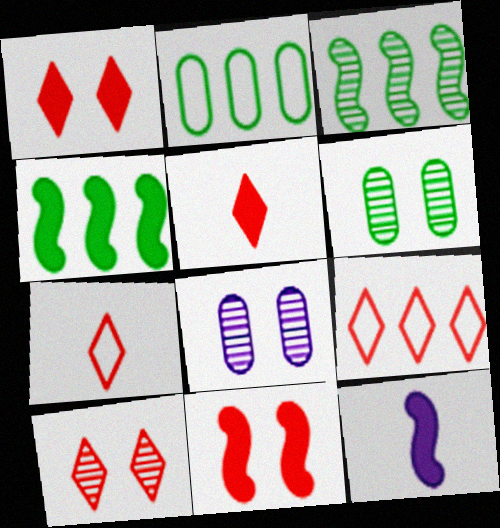[[2, 10, 12], 
[4, 7, 8], 
[4, 11, 12], 
[5, 9, 10], 
[6, 9, 12]]